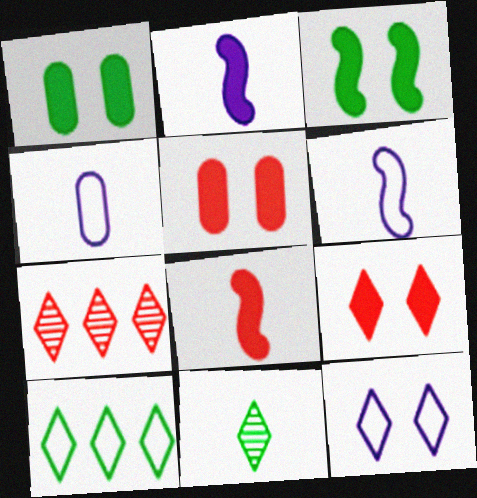[[1, 6, 7], 
[3, 4, 7], 
[4, 8, 11]]